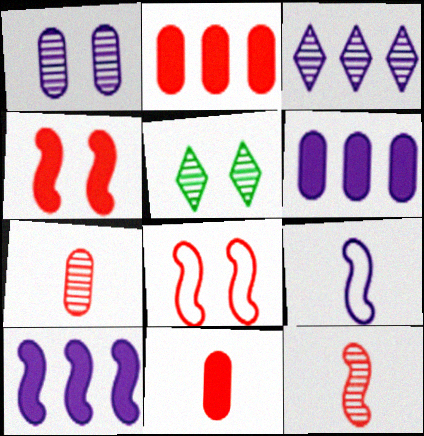[[2, 5, 9]]